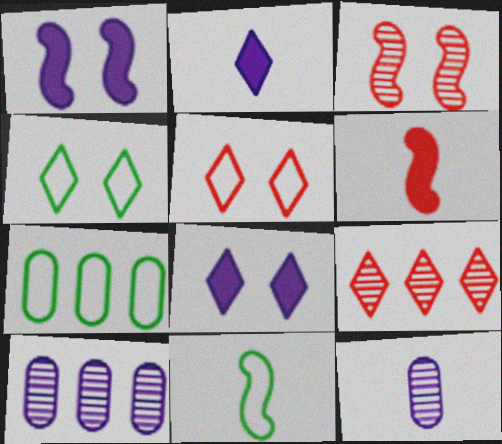[[2, 3, 7], 
[2, 4, 9], 
[4, 6, 10], 
[4, 7, 11]]